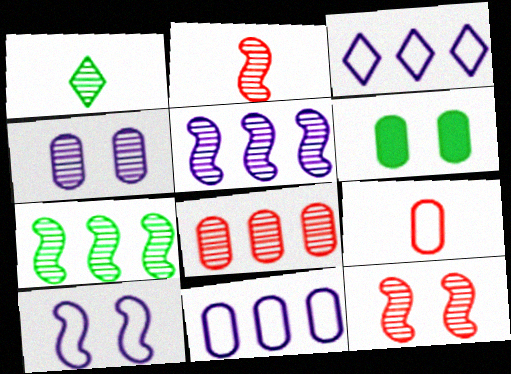[[2, 3, 6]]